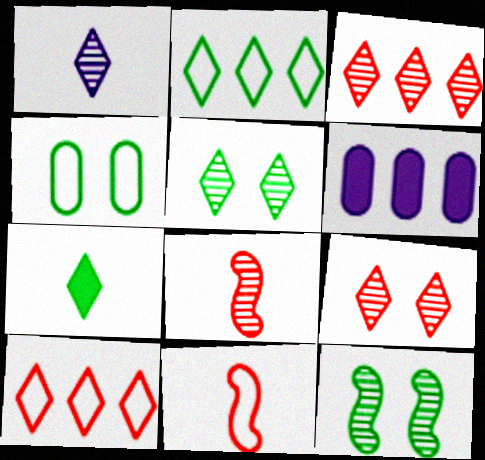[[1, 3, 5], 
[2, 5, 7], 
[5, 6, 11]]